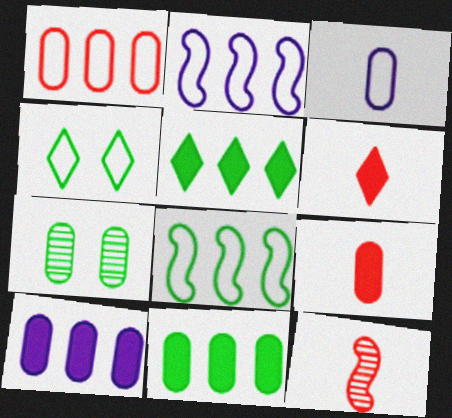[[2, 6, 7], 
[4, 10, 12]]